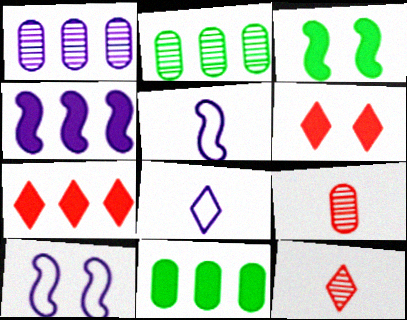[[2, 5, 6], 
[4, 7, 11], 
[10, 11, 12]]